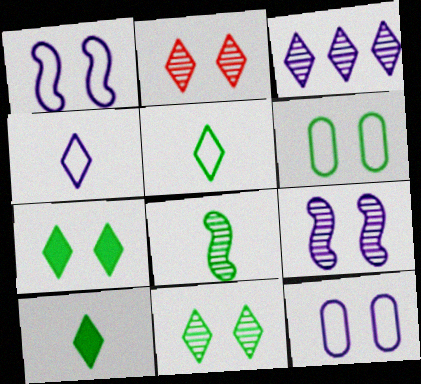[]